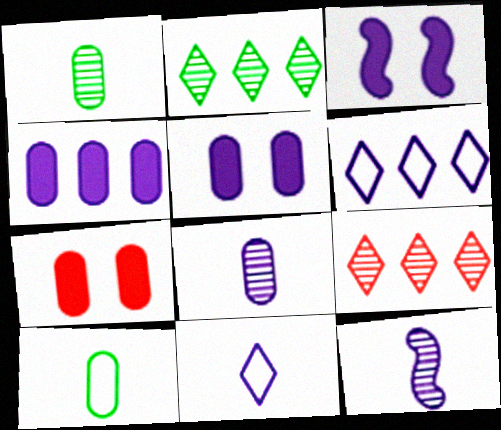[[3, 6, 8], 
[3, 9, 10], 
[5, 6, 12]]